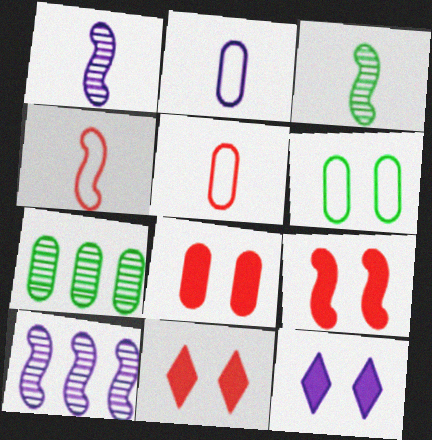[[2, 7, 8], 
[2, 10, 12], 
[4, 7, 12], 
[8, 9, 11]]